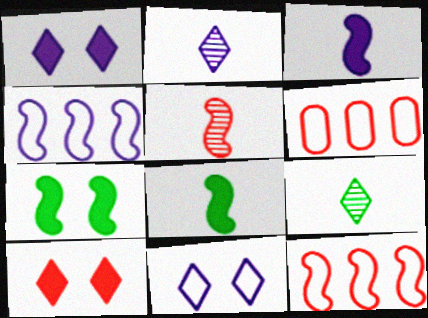[[2, 6, 7], 
[4, 5, 7], 
[5, 6, 10]]